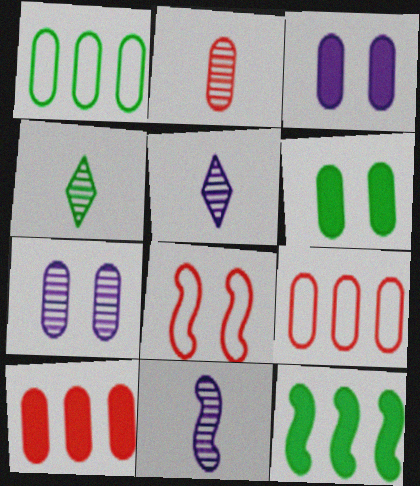[[1, 2, 3], 
[2, 4, 11], 
[8, 11, 12]]